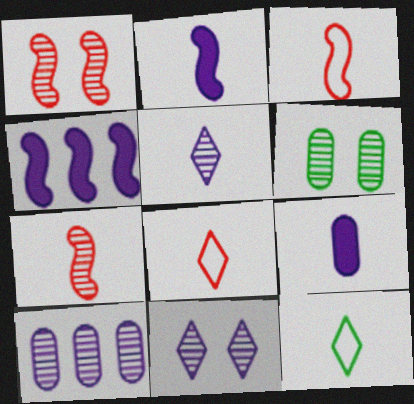[[1, 6, 11], 
[4, 6, 8], 
[7, 9, 12]]